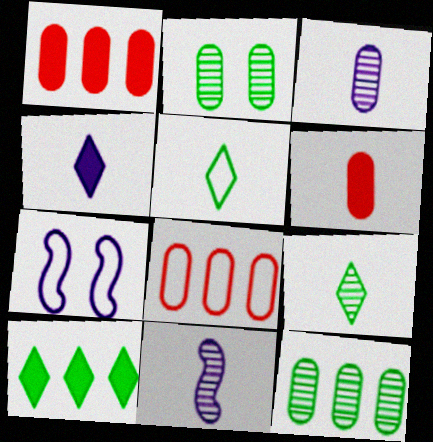[[1, 7, 9], 
[5, 6, 11], 
[5, 7, 8]]